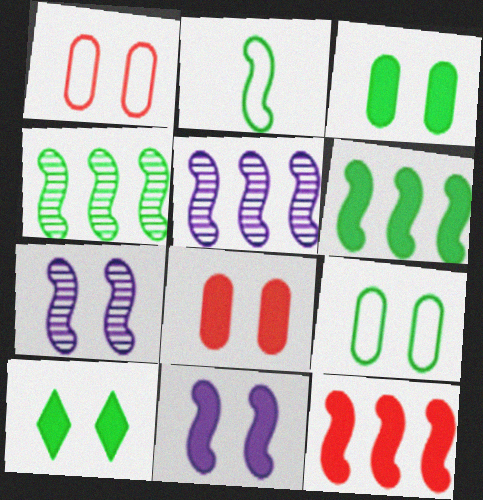[[1, 7, 10], 
[2, 7, 12], 
[8, 10, 11]]